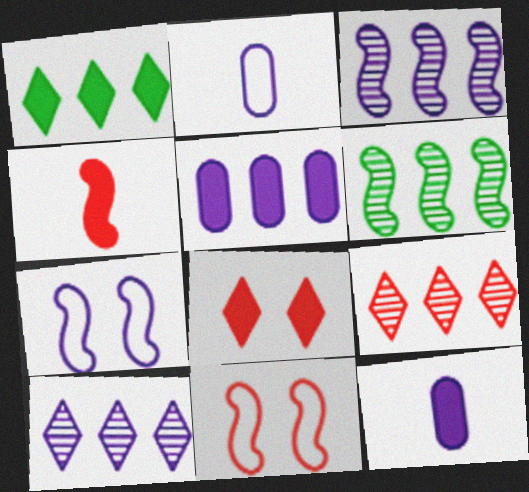[[2, 6, 8], 
[4, 6, 7], 
[7, 10, 12]]